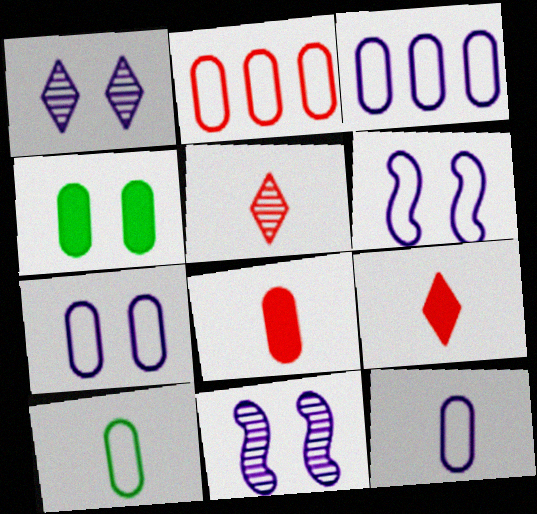[[2, 7, 10], 
[3, 7, 12]]